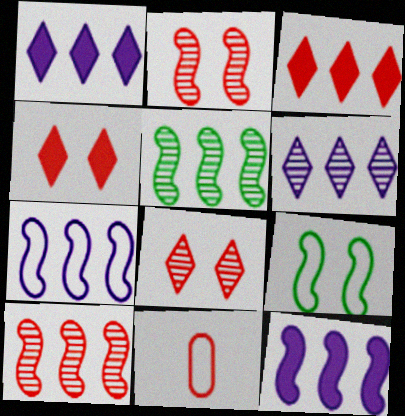[[2, 3, 11], 
[4, 10, 11]]